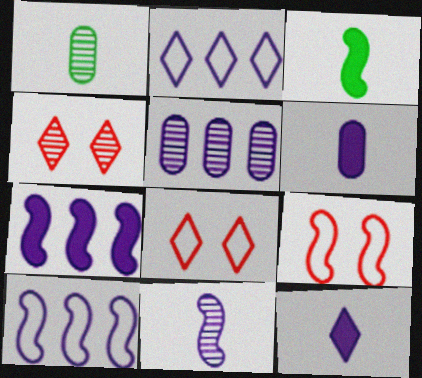[[1, 7, 8], 
[2, 5, 7], 
[3, 5, 8]]